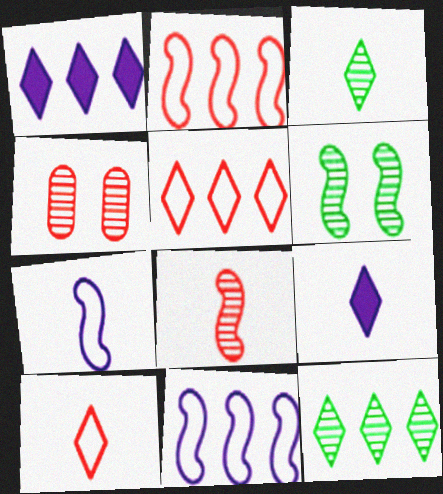[[1, 5, 12], 
[3, 9, 10]]